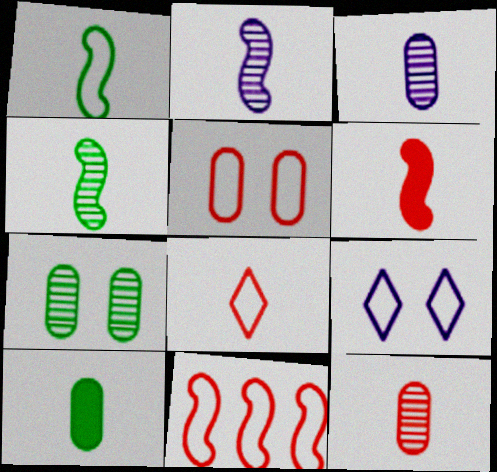[[1, 2, 6], 
[2, 8, 10], 
[5, 8, 11], 
[6, 8, 12]]